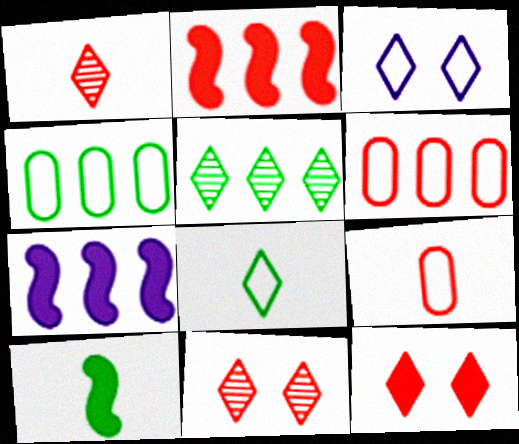[[2, 9, 11], 
[5, 6, 7]]